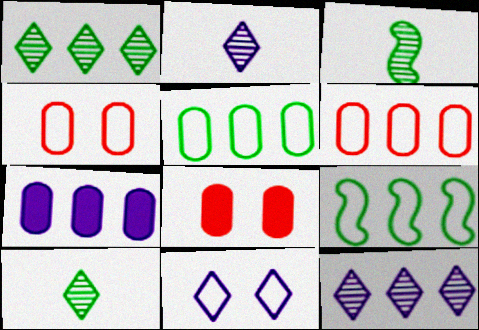[[2, 8, 9]]